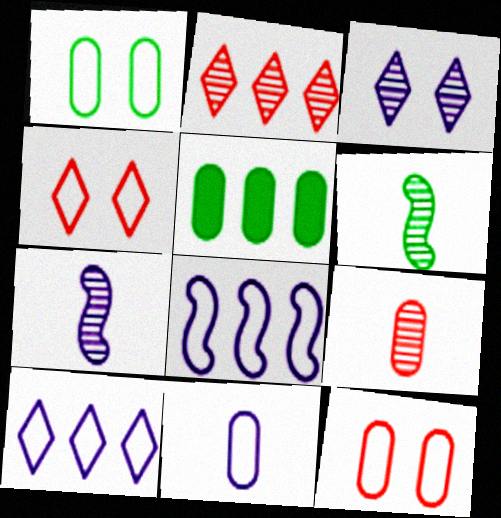[[2, 5, 8], 
[4, 5, 7]]